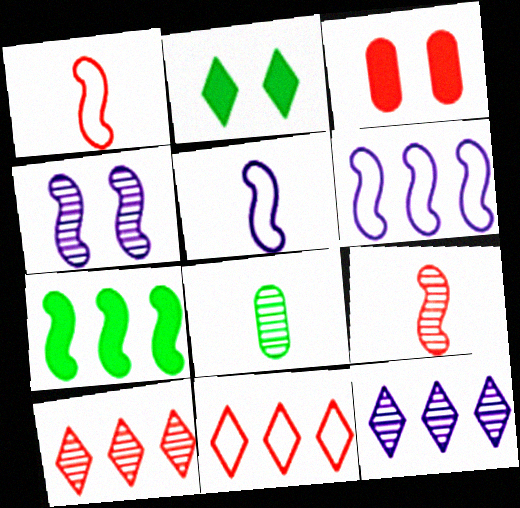[[1, 3, 10], 
[1, 4, 7], 
[3, 9, 11], 
[4, 8, 10]]